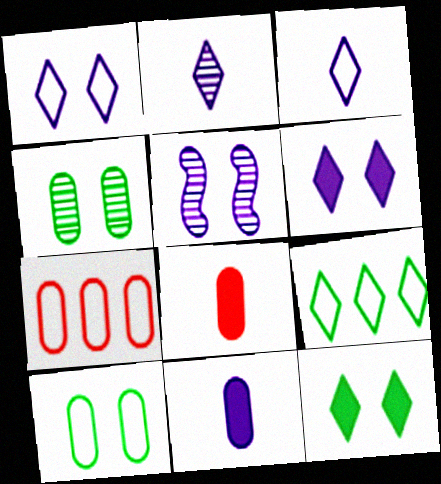[[4, 7, 11], 
[5, 8, 9]]